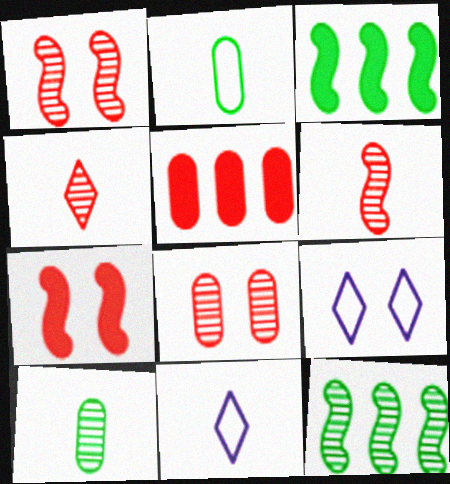[[3, 8, 11]]